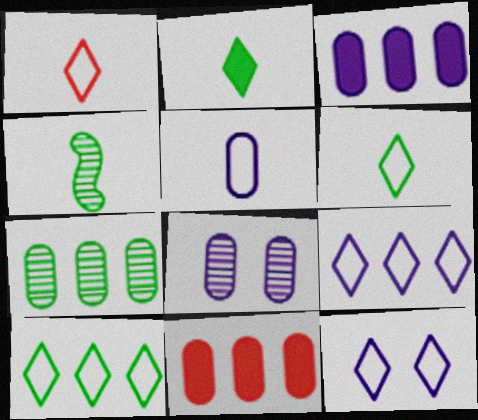[[1, 10, 12], 
[3, 5, 8], 
[4, 11, 12]]